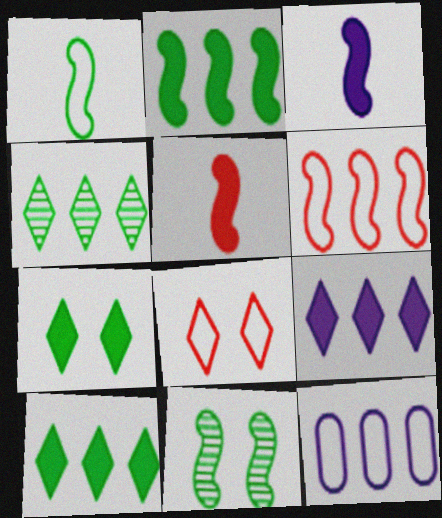[[1, 2, 11], 
[1, 8, 12], 
[3, 6, 11]]